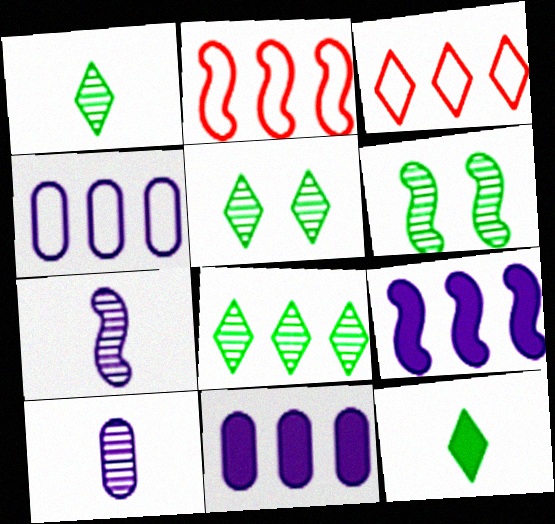[[1, 5, 8], 
[2, 8, 11]]